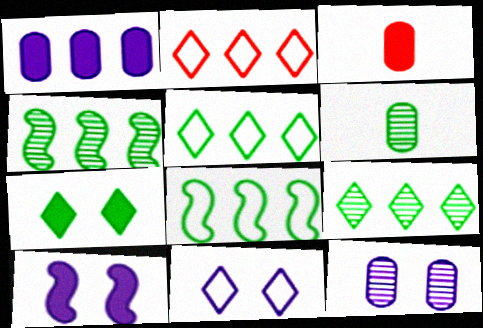[[1, 2, 4], 
[2, 6, 10], 
[3, 4, 11], 
[6, 7, 8], 
[10, 11, 12]]